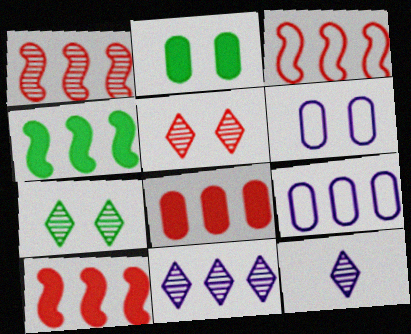[[1, 3, 10], 
[2, 3, 12]]